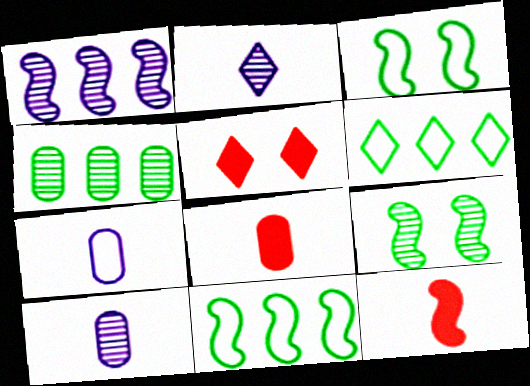[[1, 3, 12], 
[2, 5, 6], 
[5, 10, 11]]